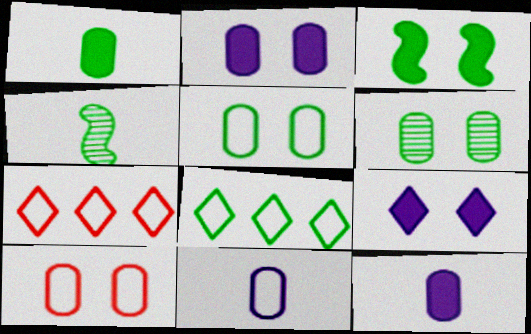[[2, 4, 7], 
[2, 6, 10]]